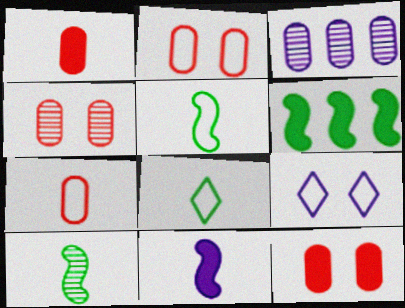[[2, 4, 12], 
[3, 9, 11]]